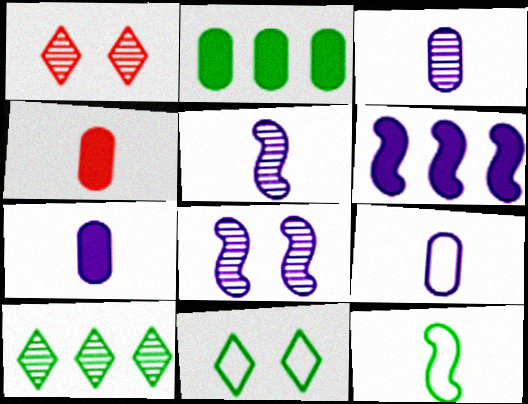[[3, 7, 9]]